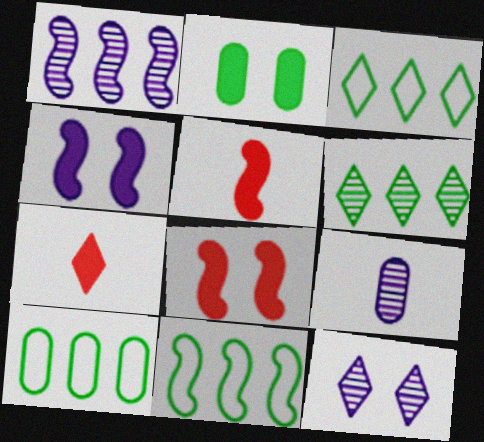[[1, 9, 12], 
[3, 7, 12], 
[3, 8, 9], 
[3, 10, 11], 
[5, 10, 12]]